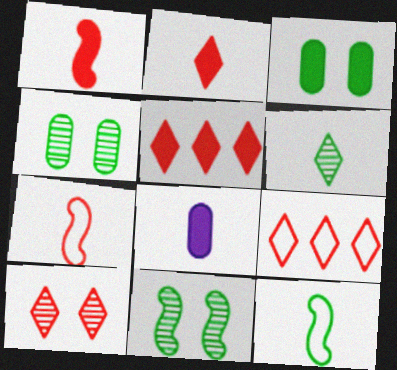[[2, 9, 10], 
[6, 7, 8], 
[8, 9, 11]]